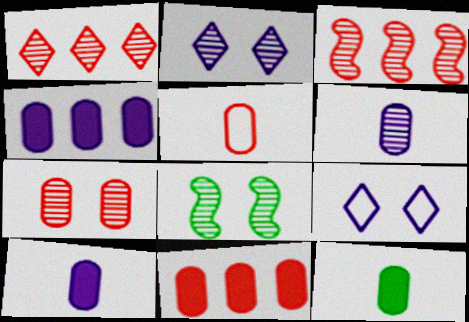[[1, 6, 8], 
[2, 7, 8], 
[3, 9, 12], 
[5, 6, 12], 
[5, 7, 11]]